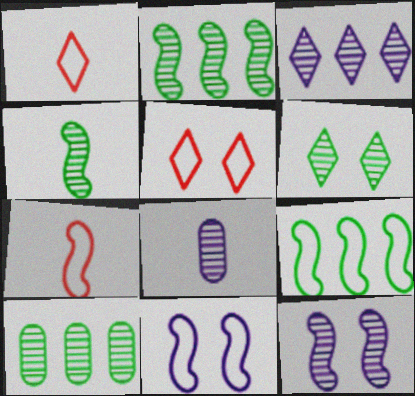[[3, 8, 12], 
[4, 6, 10], 
[7, 9, 11]]